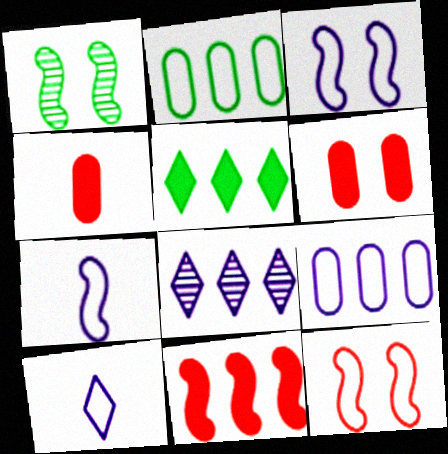[[1, 7, 11], 
[2, 8, 11], 
[2, 10, 12], 
[3, 9, 10]]